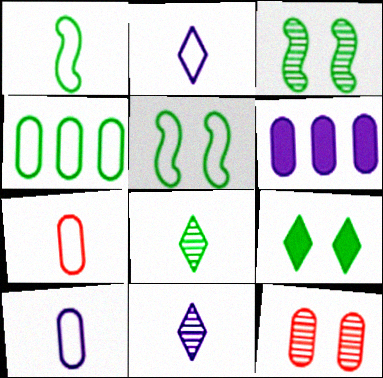[[1, 2, 7]]